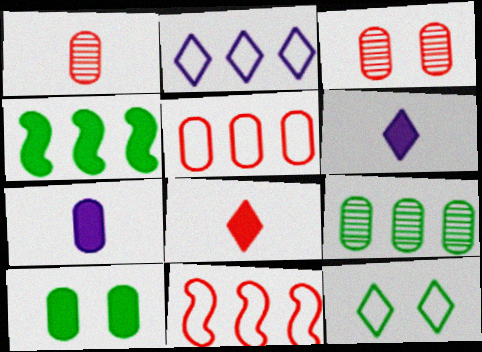[[3, 8, 11]]